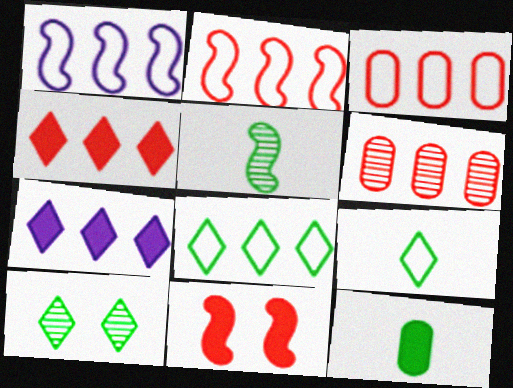[[1, 3, 8], 
[1, 5, 11], 
[2, 4, 6], 
[5, 9, 12], 
[7, 11, 12]]